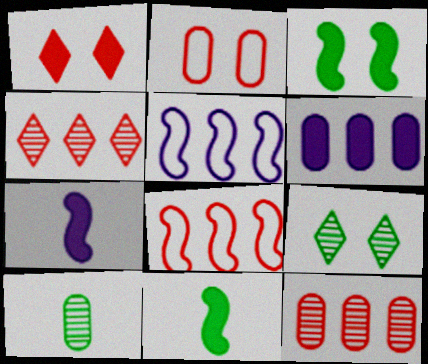[[1, 5, 10], 
[1, 6, 11], 
[2, 6, 10]]